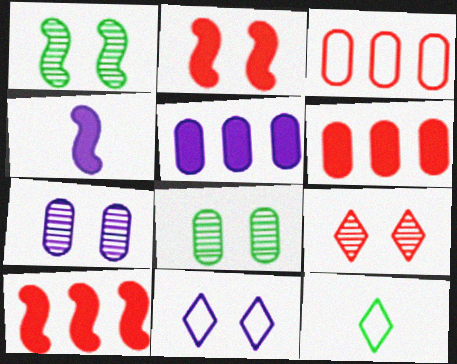[[1, 7, 9], 
[2, 8, 11], 
[7, 10, 12]]